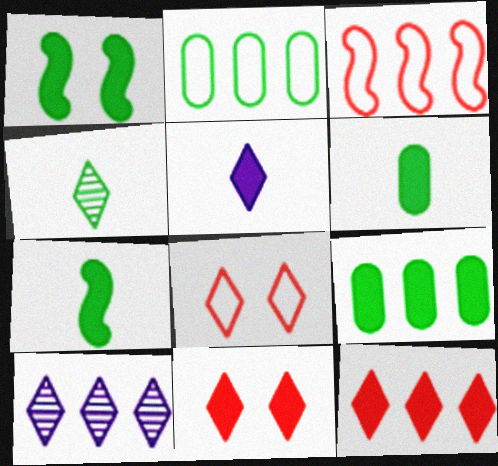[[1, 2, 4], 
[3, 9, 10]]